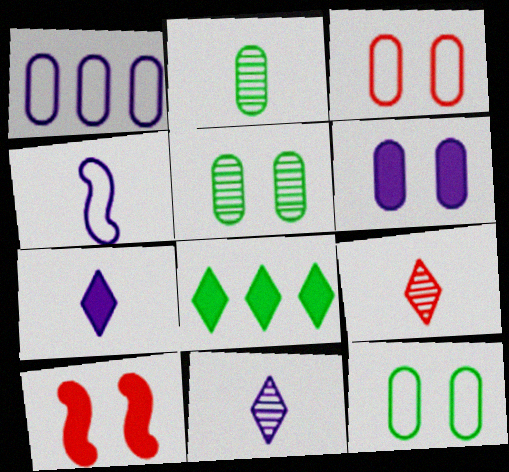[[3, 5, 6]]